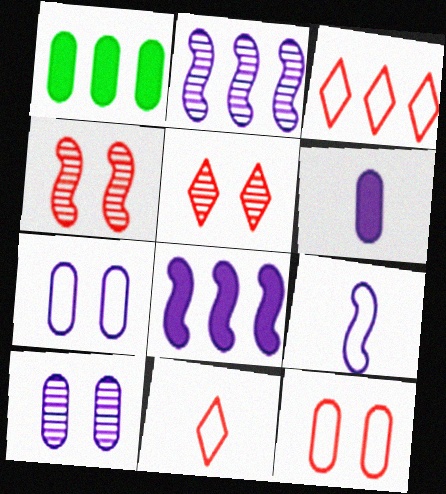[[1, 2, 3], 
[1, 5, 9]]